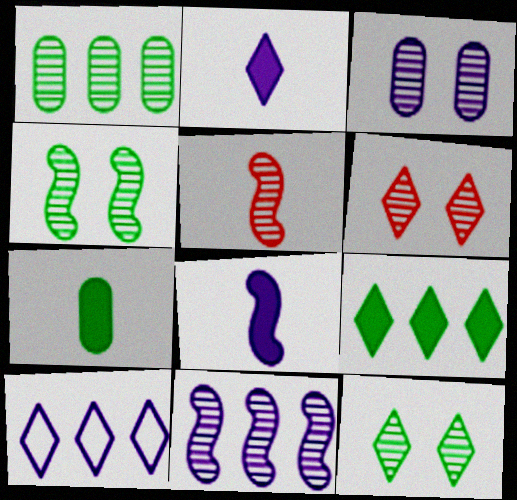[[3, 4, 6], 
[3, 8, 10], 
[4, 5, 11]]